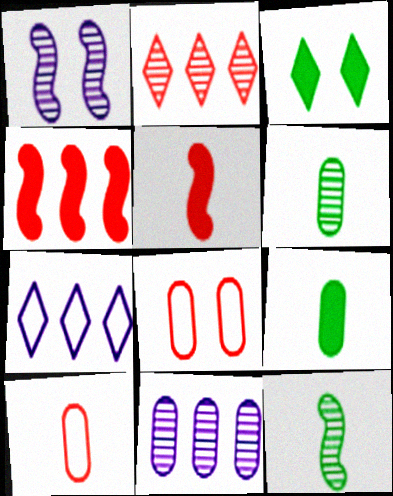[[1, 2, 6], 
[1, 3, 8], 
[2, 5, 8], 
[8, 9, 11]]